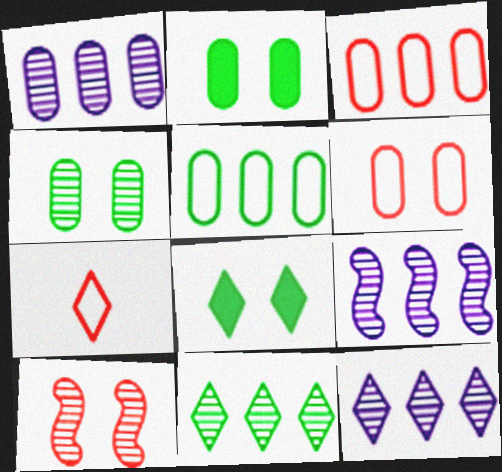[[1, 9, 12], 
[2, 7, 9], 
[7, 8, 12]]